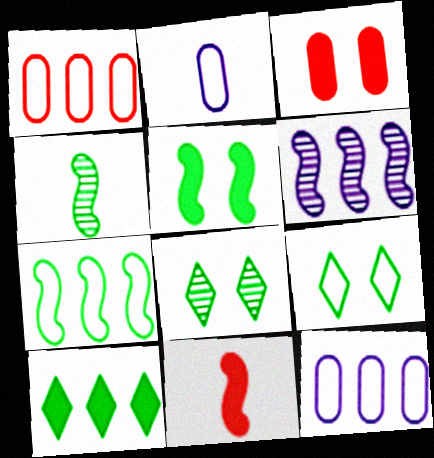[[1, 6, 10], 
[4, 5, 7], 
[8, 11, 12]]